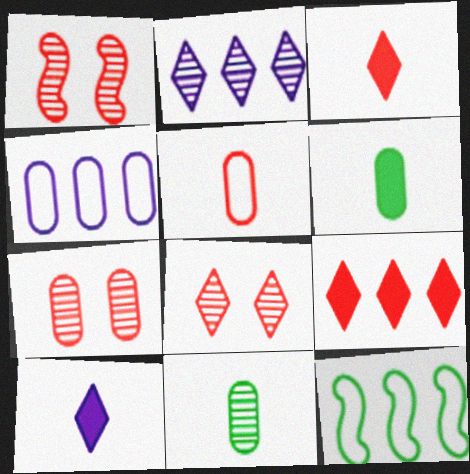[[1, 2, 11], 
[1, 5, 9], 
[1, 7, 8], 
[4, 6, 7], 
[7, 10, 12]]